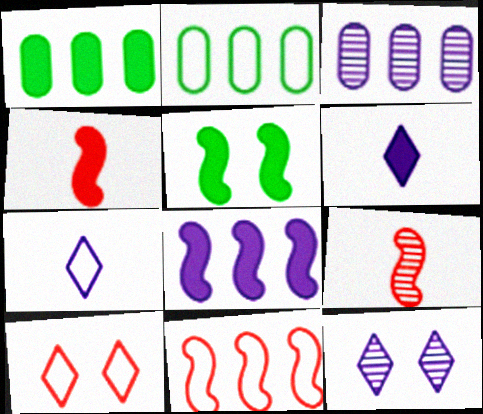[[2, 4, 12], 
[4, 5, 8]]